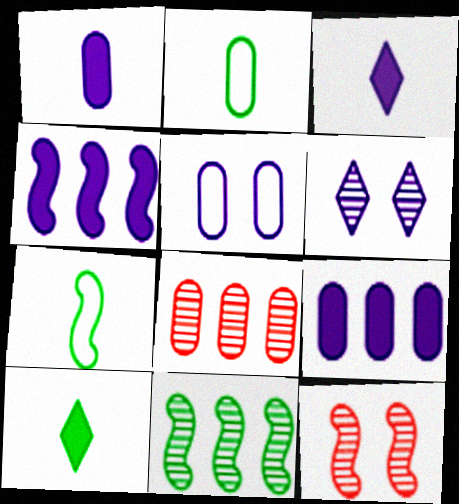[[4, 7, 12]]